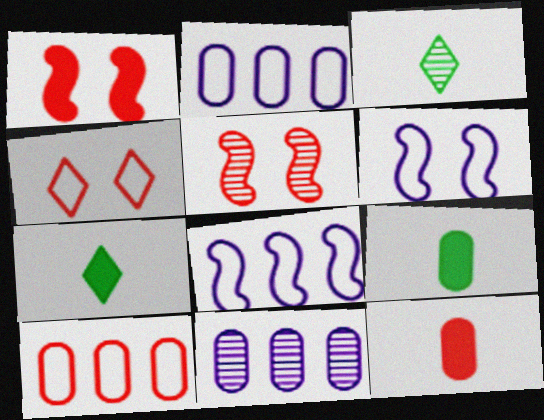[[1, 2, 3], 
[2, 5, 7], 
[3, 5, 11]]